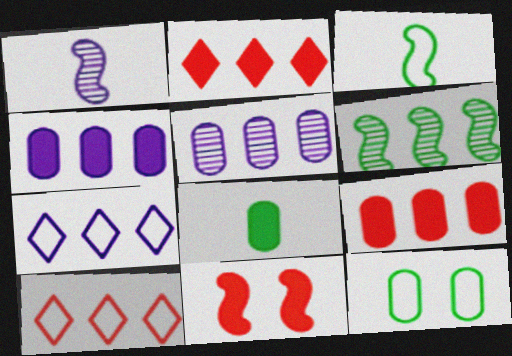[[1, 2, 12], 
[4, 6, 10], 
[6, 7, 9]]